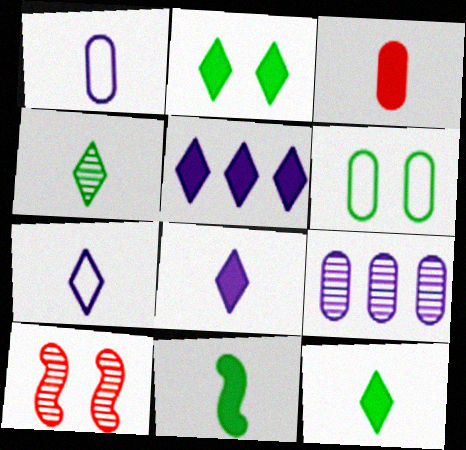[[3, 6, 9], 
[3, 8, 11], 
[4, 9, 10]]